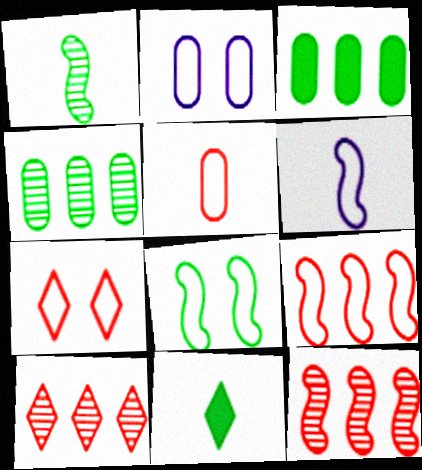[[2, 7, 8], 
[2, 11, 12], 
[4, 8, 11], 
[5, 7, 9], 
[6, 8, 9]]